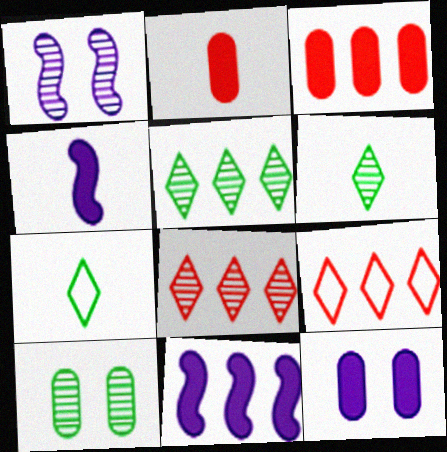[[1, 3, 7], 
[4, 9, 10]]